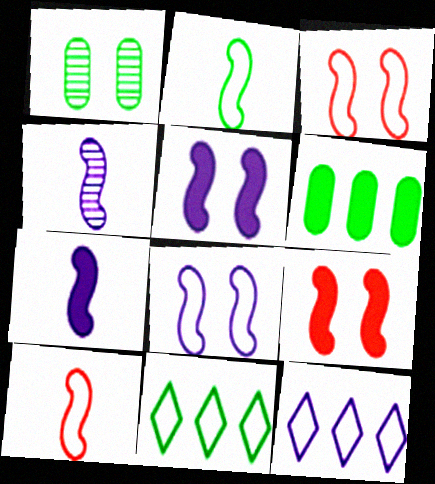[]